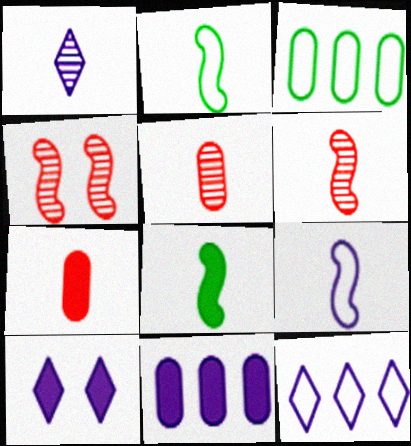[[1, 2, 7], 
[1, 10, 12], 
[3, 6, 10], 
[6, 8, 9]]